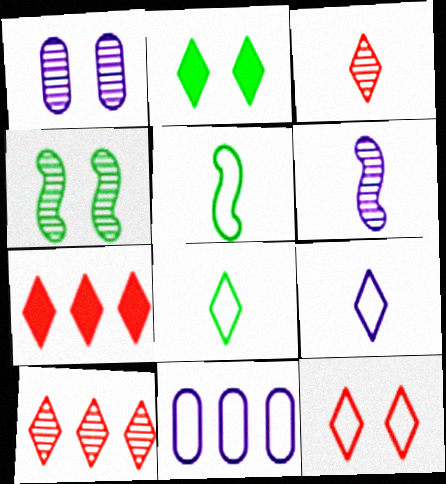[[1, 5, 7], 
[2, 9, 10], 
[3, 7, 12], 
[5, 11, 12]]